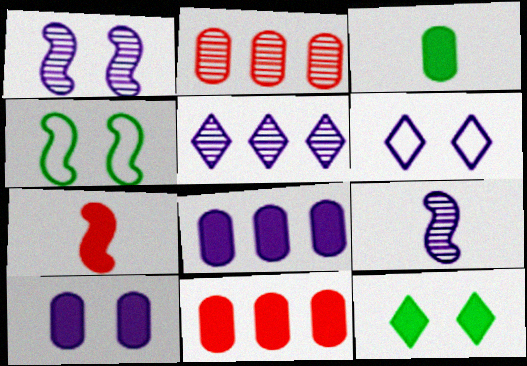[[1, 6, 10], 
[3, 10, 11], 
[6, 8, 9], 
[7, 8, 12]]